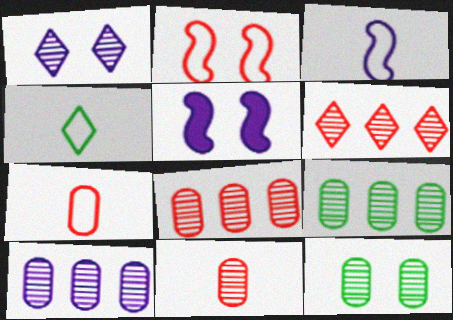[[3, 4, 7], 
[4, 5, 8], 
[8, 9, 10], 
[10, 11, 12]]